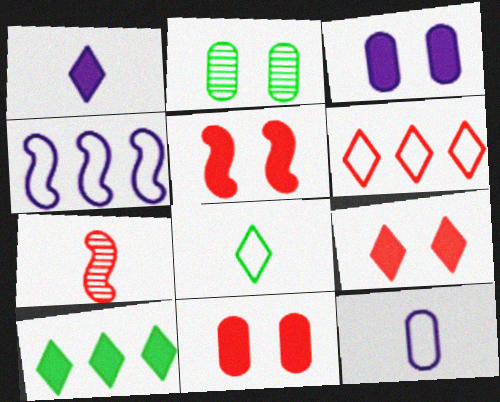[[1, 9, 10], 
[5, 9, 11], 
[6, 7, 11]]